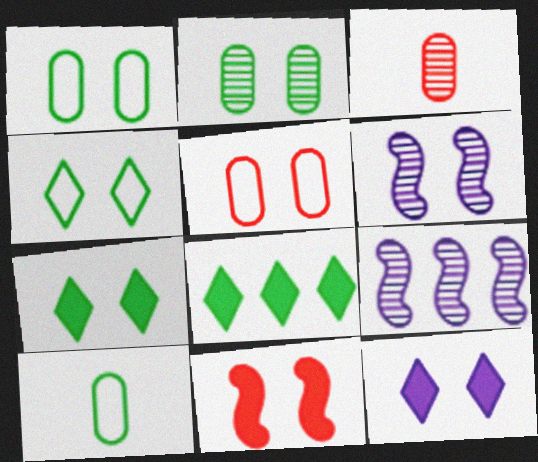[[5, 6, 7]]